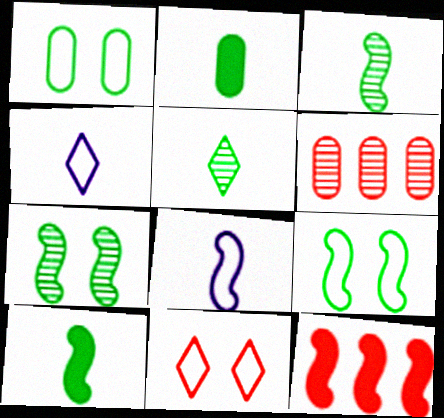[[7, 8, 12]]